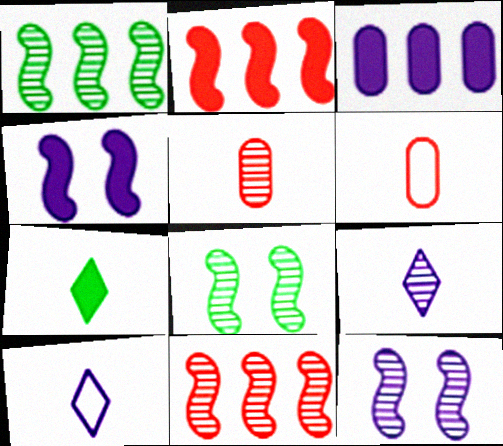[[3, 10, 12]]